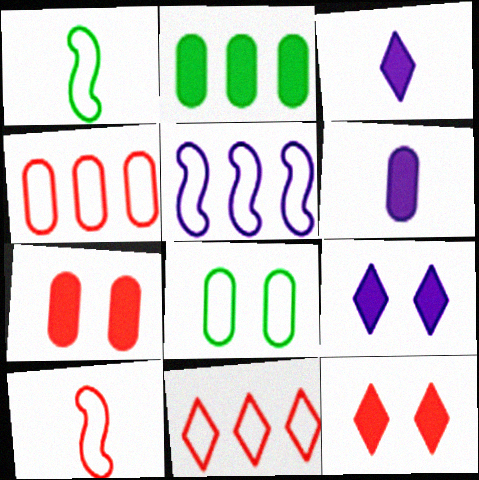[[2, 6, 7]]